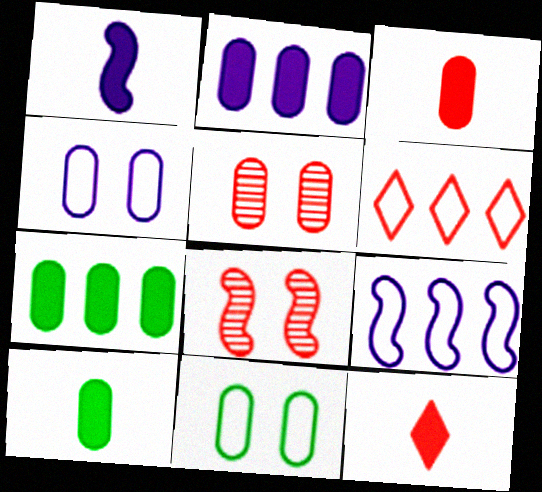[[1, 10, 12], 
[3, 6, 8]]